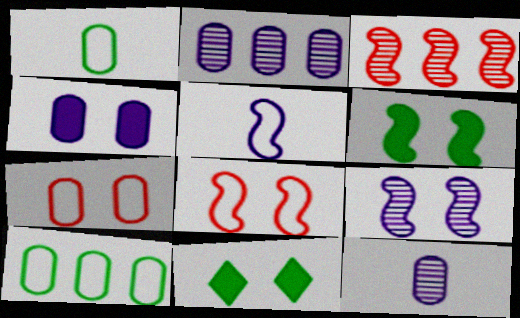[[3, 5, 6], 
[6, 8, 9], 
[7, 9, 11]]